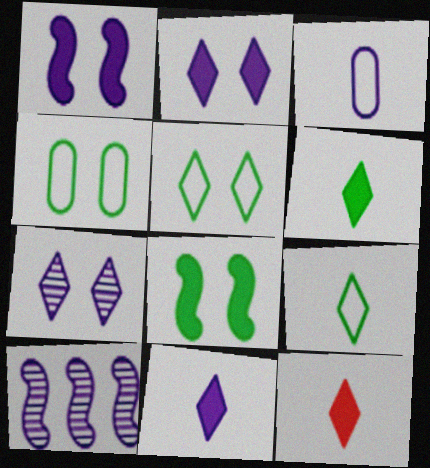[[2, 3, 10], 
[4, 10, 12], 
[6, 11, 12]]